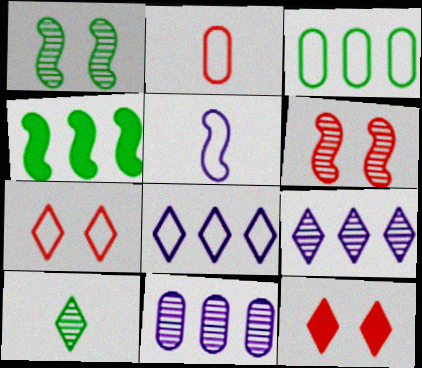[[3, 5, 7], 
[4, 5, 6], 
[6, 10, 11], 
[8, 10, 12]]